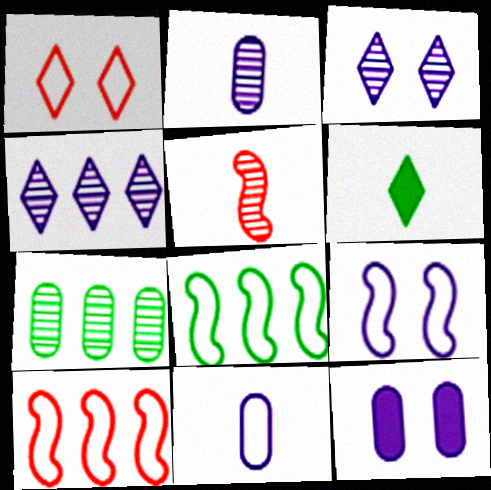[[1, 4, 6], 
[1, 8, 11], 
[3, 5, 7], 
[3, 9, 12], 
[5, 6, 11]]